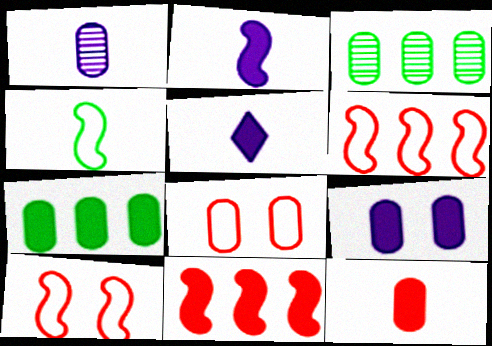[[1, 7, 8], 
[3, 5, 10], 
[7, 9, 12]]